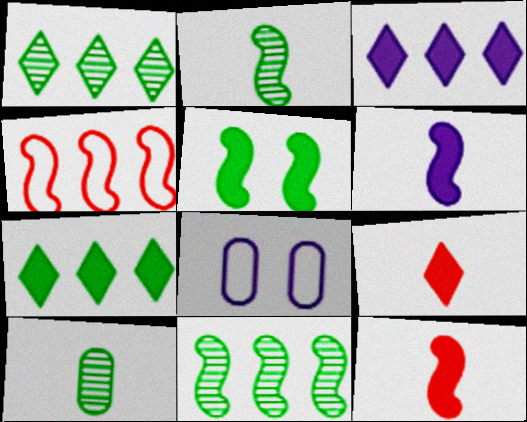[[1, 8, 12], 
[8, 9, 11]]